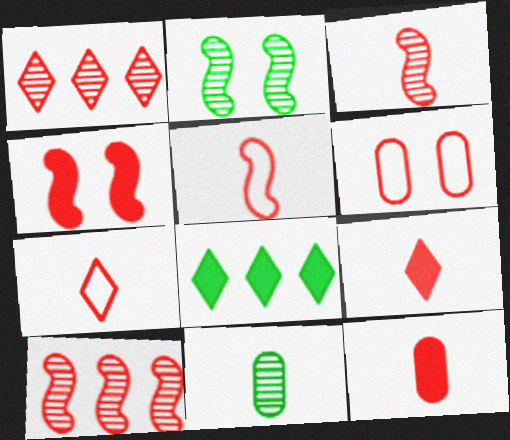[[3, 7, 12], 
[4, 5, 10], 
[6, 9, 10]]